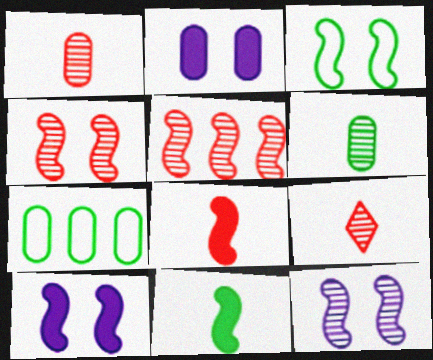[[1, 2, 7], 
[3, 4, 10], 
[7, 9, 10]]